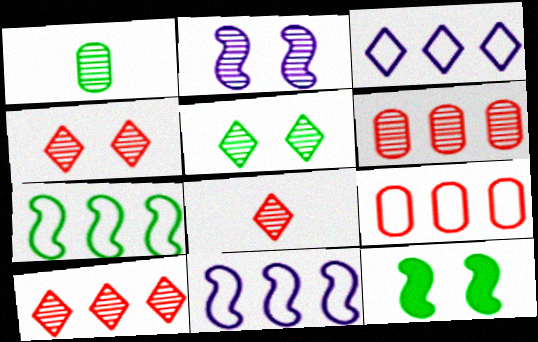[[1, 2, 10], 
[3, 7, 9], 
[4, 8, 10]]